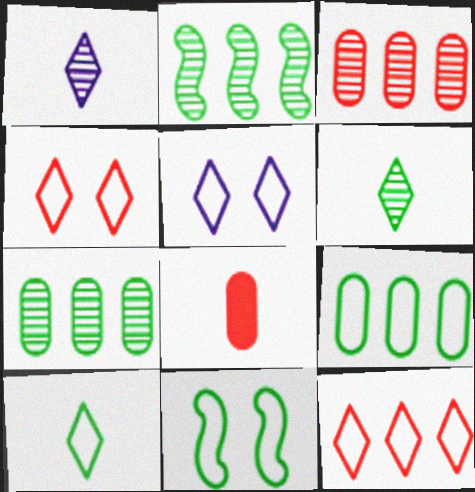[[2, 5, 8], 
[5, 10, 12], 
[9, 10, 11]]